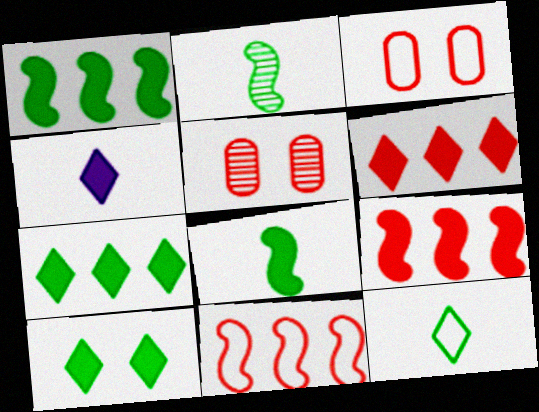[[4, 6, 10]]